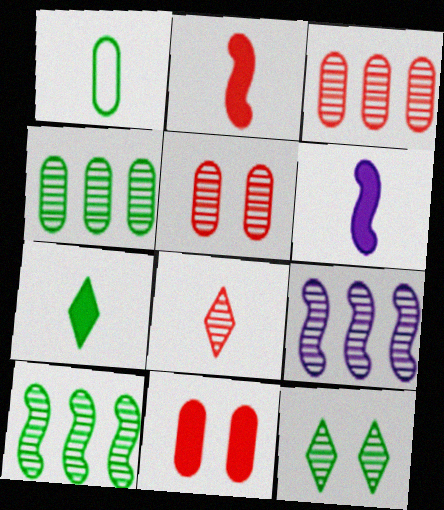[[1, 6, 8]]